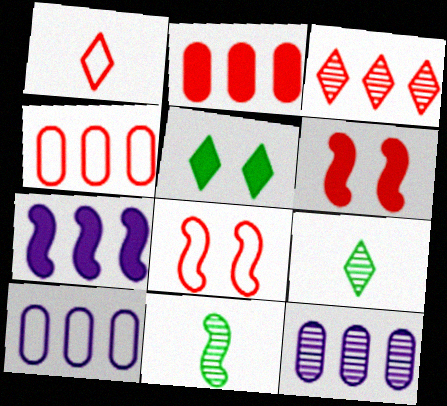[[1, 4, 8], 
[6, 9, 10], 
[7, 8, 11]]